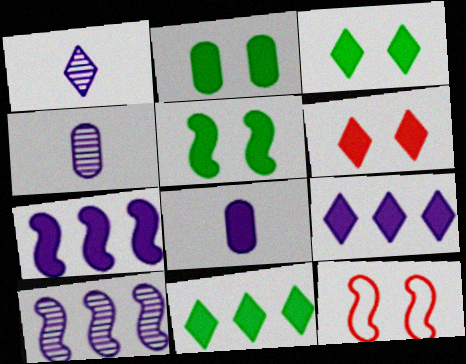[[2, 3, 5], 
[4, 11, 12]]